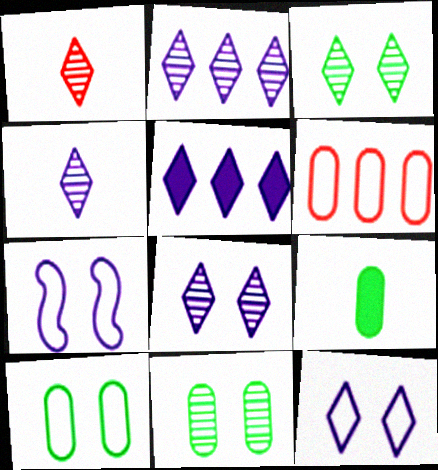[[1, 2, 3], 
[2, 4, 8], 
[4, 5, 12]]